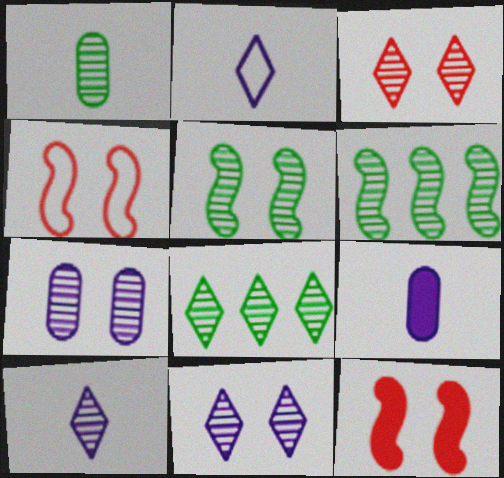[[1, 5, 8], 
[3, 5, 7], 
[3, 8, 10], 
[4, 8, 9]]